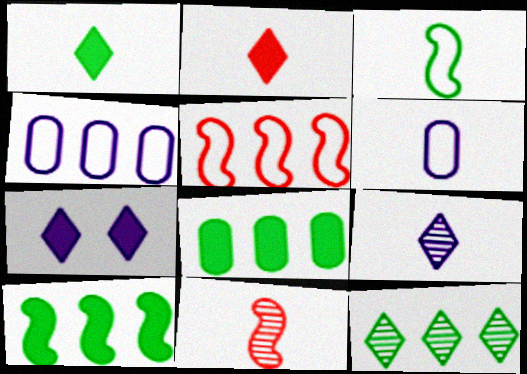[[1, 6, 11]]